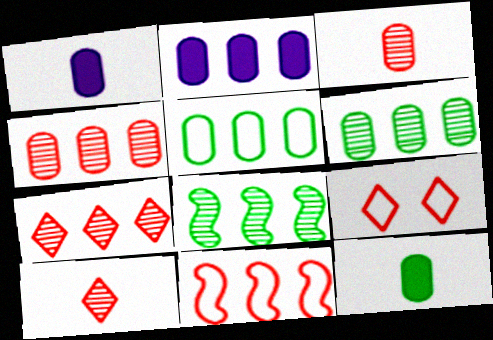[[1, 8, 9], 
[2, 4, 5]]